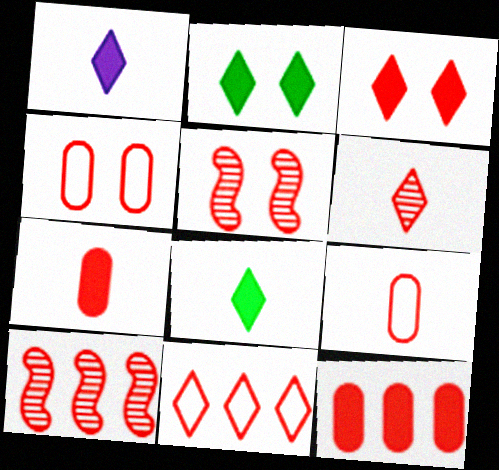[[3, 4, 5], 
[3, 6, 11], 
[3, 9, 10], 
[5, 7, 11], 
[10, 11, 12]]